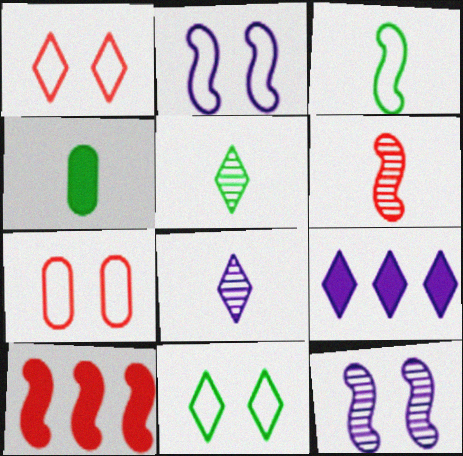[[1, 5, 9], 
[2, 7, 11], 
[3, 4, 5], 
[3, 10, 12]]